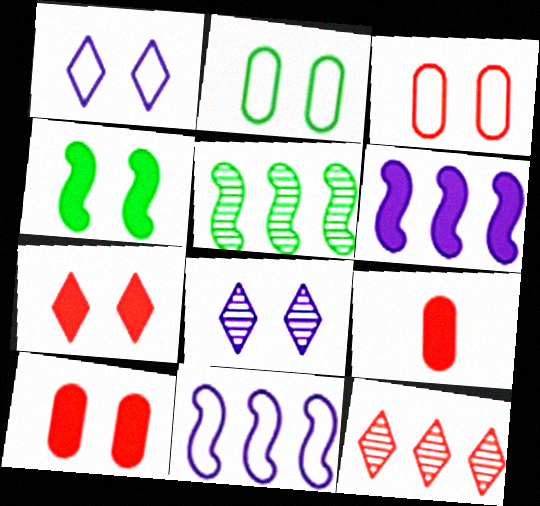[[1, 5, 9], 
[3, 4, 8]]